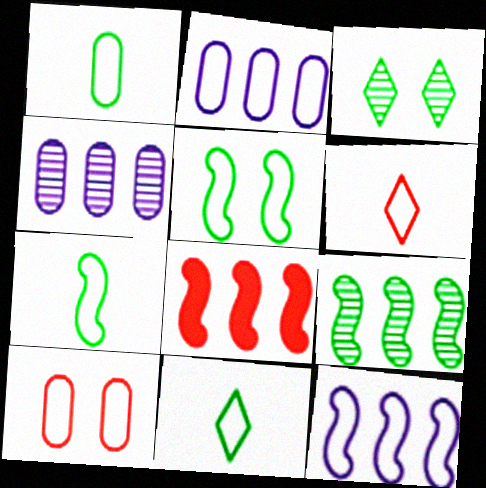[[1, 2, 10], 
[1, 7, 11], 
[2, 5, 6], 
[8, 9, 12], 
[10, 11, 12]]